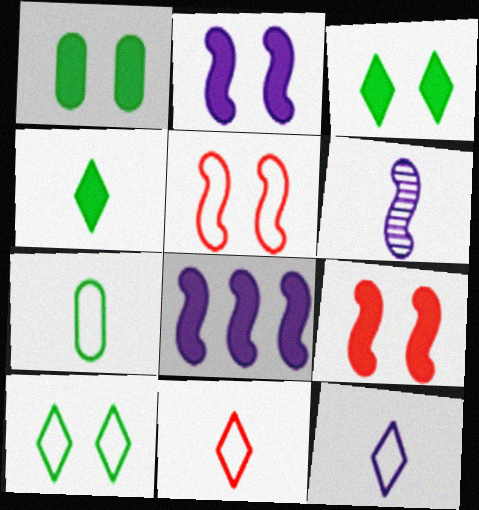[]